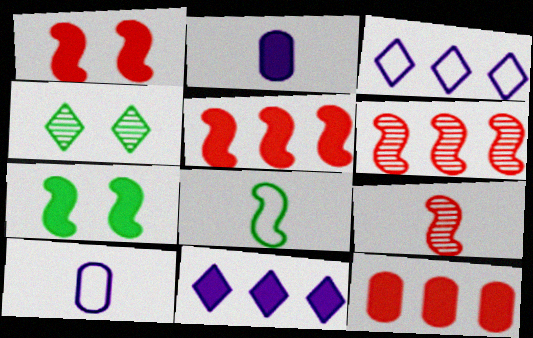[[4, 5, 10]]